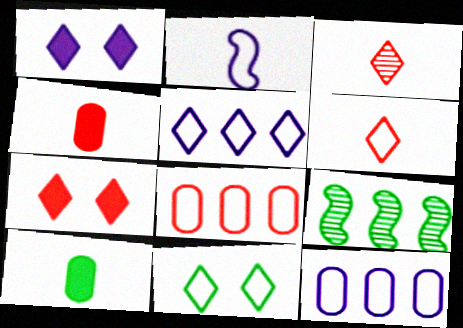[[2, 3, 10], 
[2, 8, 11], 
[5, 6, 11], 
[9, 10, 11]]